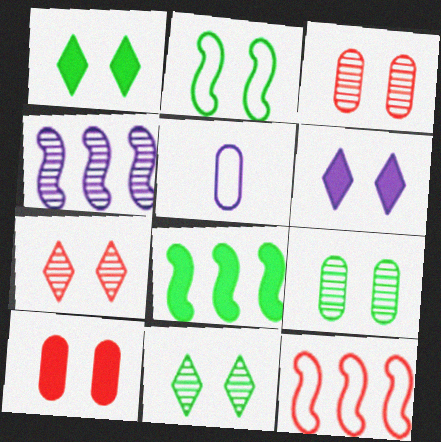[[1, 2, 9], 
[2, 3, 6], 
[4, 5, 6], 
[4, 8, 12], 
[5, 7, 8]]